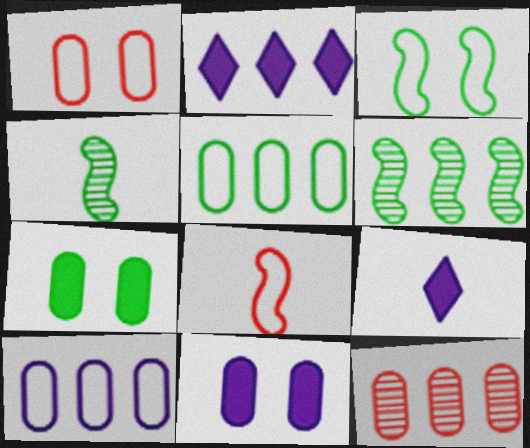[[1, 2, 4], 
[1, 6, 9], 
[3, 9, 12]]